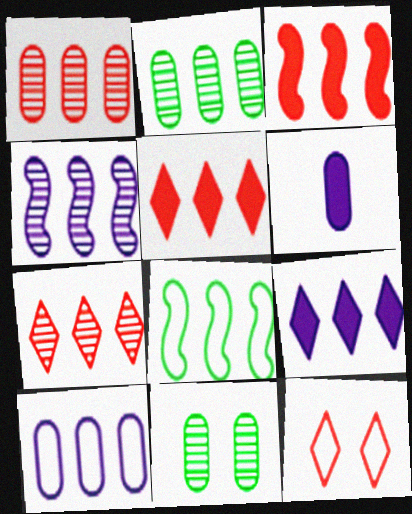[[1, 8, 9], 
[2, 4, 7], 
[3, 4, 8], 
[4, 9, 10]]